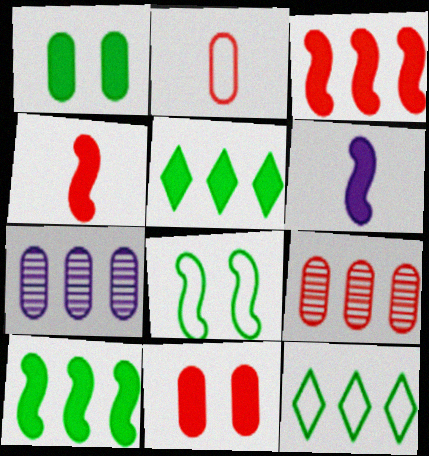[[1, 2, 7], 
[2, 9, 11], 
[3, 7, 12], 
[5, 6, 11]]